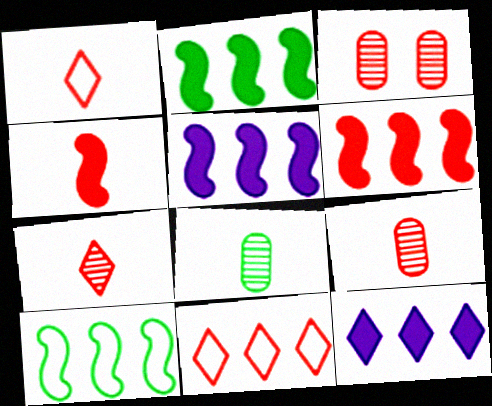[[1, 3, 6], 
[1, 4, 9], 
[2, 5, 6], 
[3, 4, 11]]